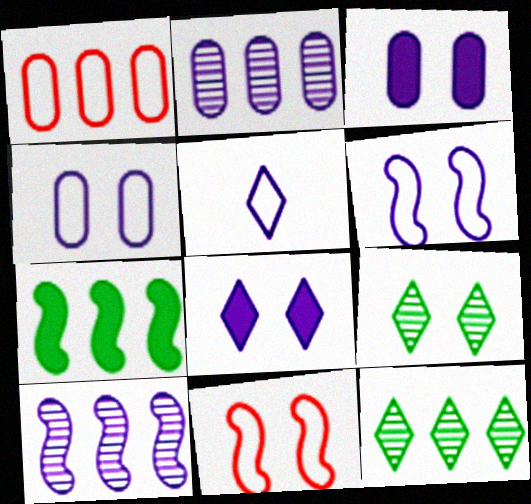[[3, 5, 10], 
[3, 9, 11]]